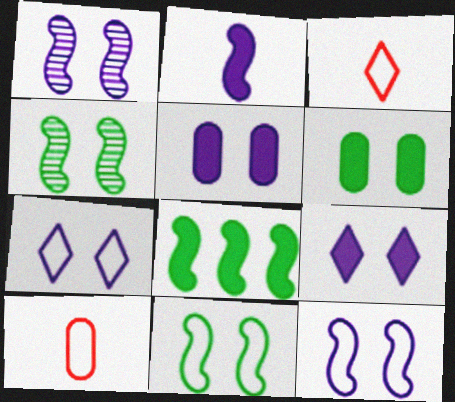[[1, 5, 7]]